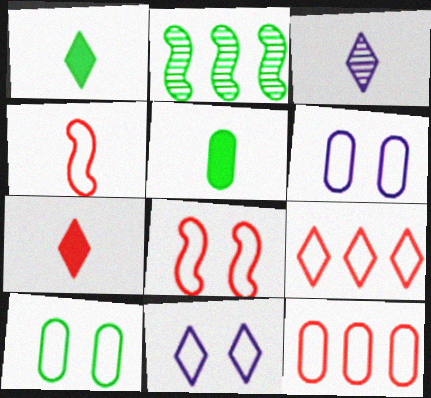[[1, 2, 10], 
[2, 6, 7], 
[3, 4, 5], 
[8, 10, 11]]